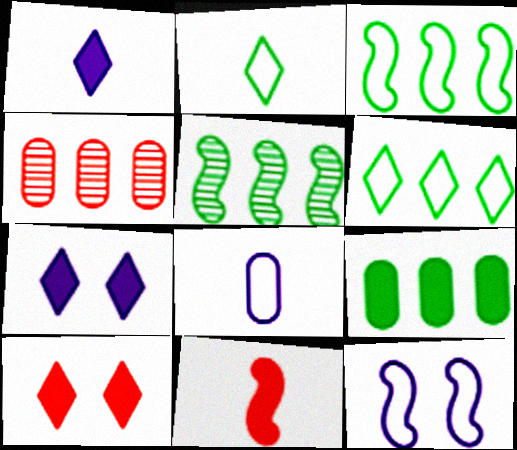[[5, 6, 9], 
[5, 8, 10], 
[5, 11, 12], 
[7, 9, 11]]